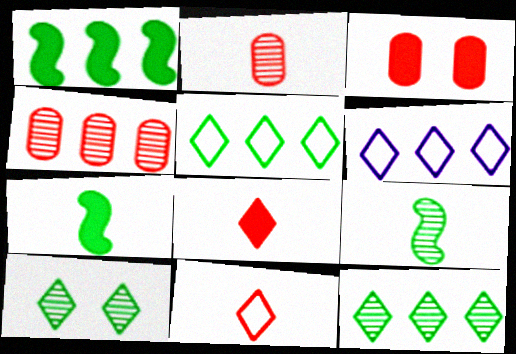[[1, 4, 6], 
[3, 6, 9], 
[6, 8, 10]]